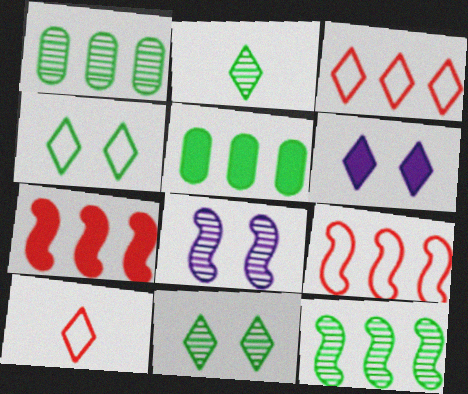[[2, 3, 6], 
[5, 8, 10]]